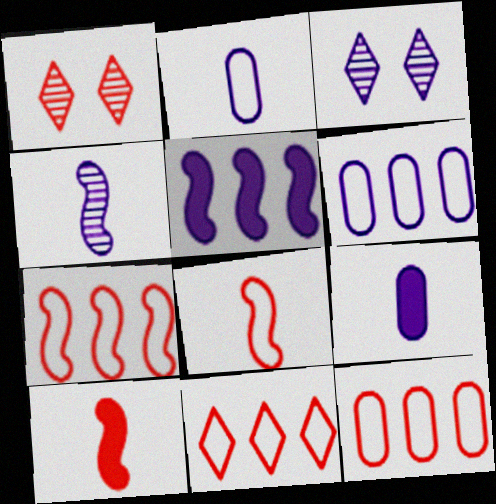[[1, 10, 12], 
[2, 3, 5], 
[7, 11, 12]]